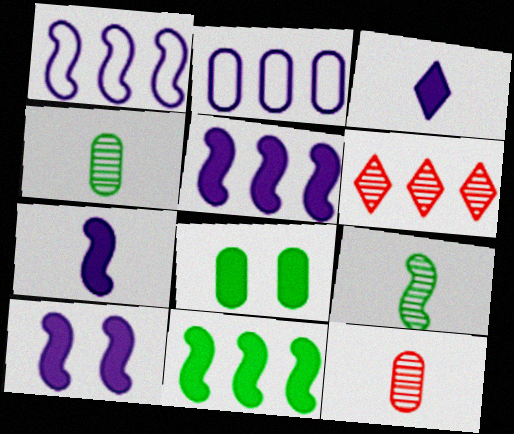[[2, 6, 11], 
[2, 8, 12], 
[5, 7, 10]]